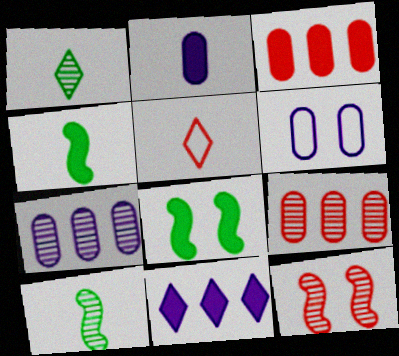[[1, 7, 12], 
[2, 5, 10], 
[2, 6, 7], 
[3, 5, 12], 
[5, 7, 8]]